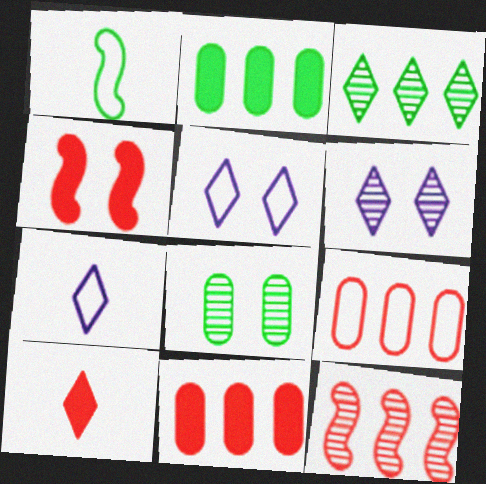[[1, 5, 9], 
[1, 6, 11], 
[3, 5, 10], 
[4, 5, 8], 
[4, 10, 11]]